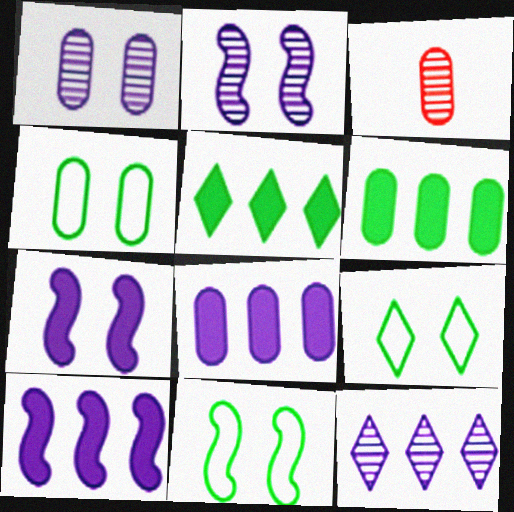[[3, 4, 8], 
[3, 9, 10], 
[4, 9, 11]]